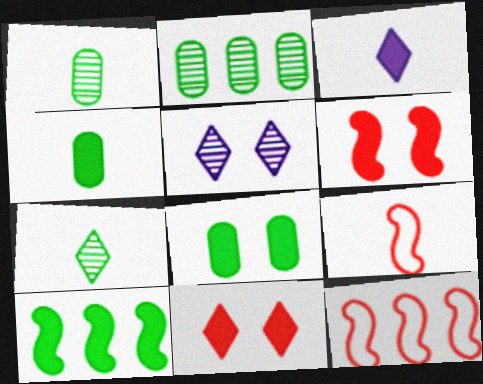[[1, 3, 9], 
[4, 5, 12]]